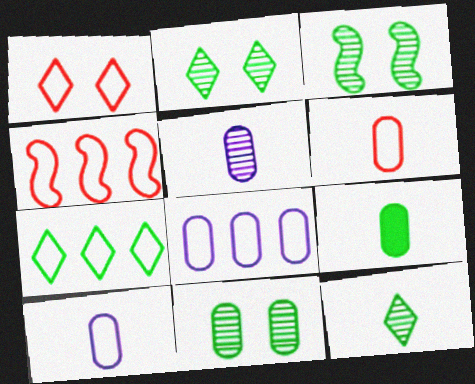[[1, 4, 6], 
[2, 3, 11], 
[3, 7, 9], 
[4, 7, 8], 
[5, 6, 9]]